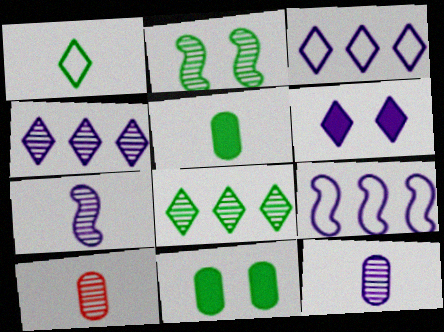[[2, 4, 10], 
[6, 9, 12]]